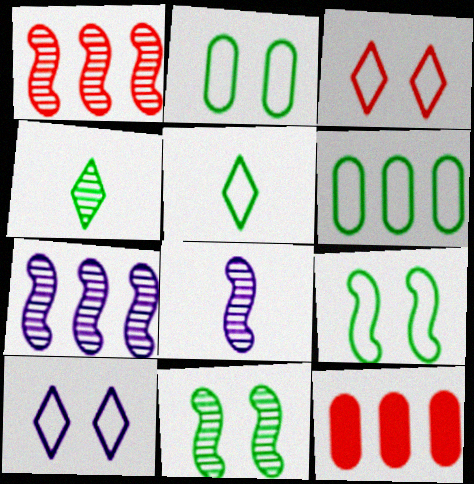[[1, 8, 11], 
[5, 6, 9]]